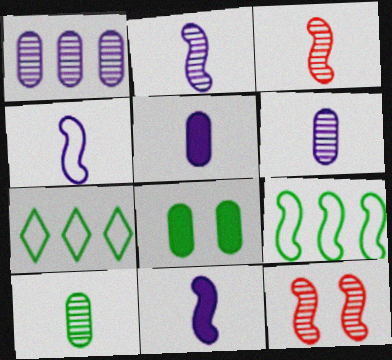[[2, 4, 11], 
[5, 7, 12], 
[9, 11, 12]]